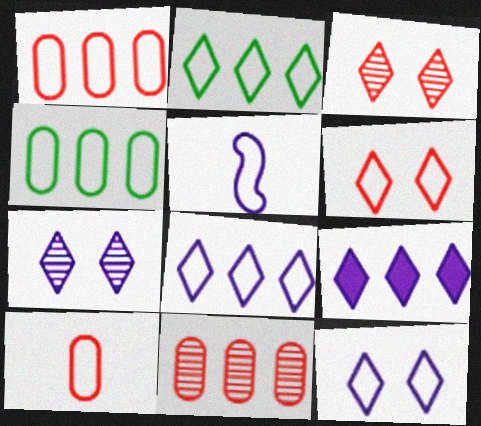[[4, 5, 6]]